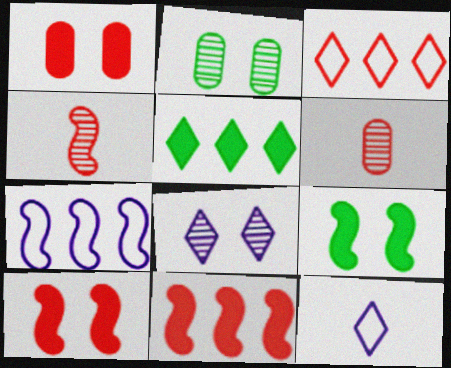[[1, 3, 4], 
[2, 11, 12], 
[3, 6, 10], 
[4, 7, 9]]